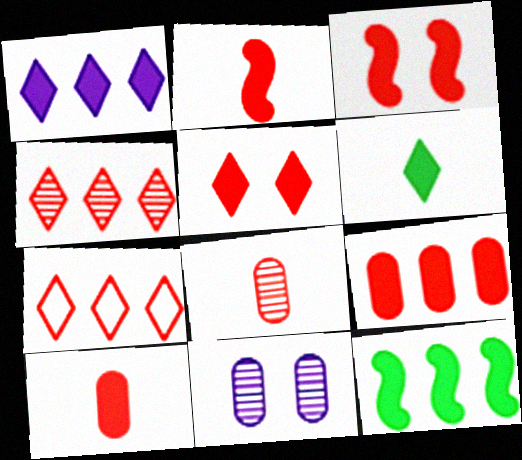[[1, 5, 6], 
[1, 9, 12], 
[2, 5, 9], 
[3, 7, 8]]